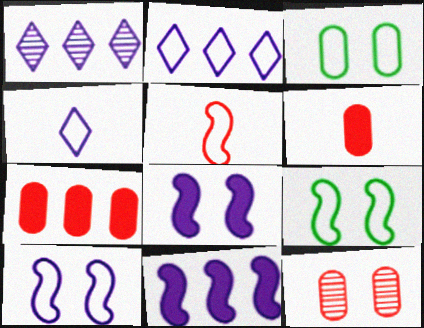[[1, 6, 9], 
[2, 3, 5]]